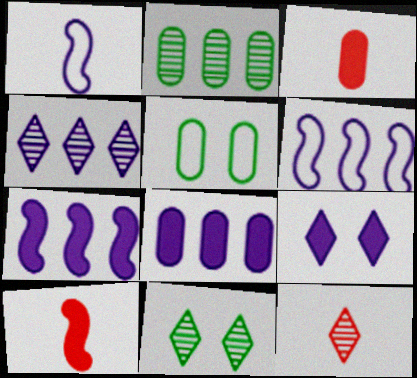[[3, 6, 11], 
[4, 5, 10], 
[4, 6, 8], 
[4, 11, 12], 
[5, 7, 12]]